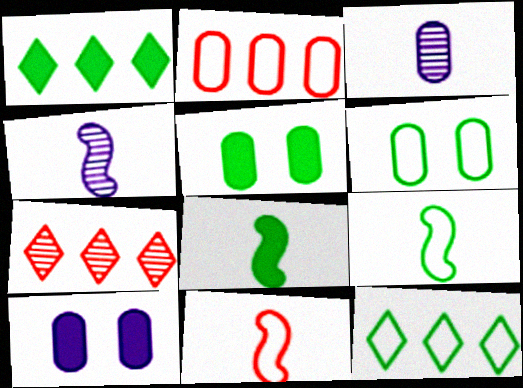[[1, 5, 8], 
[2, 3, 5], 
[4, 8, 11], 
[6, 9, 12], 
[7, 9, 10]]